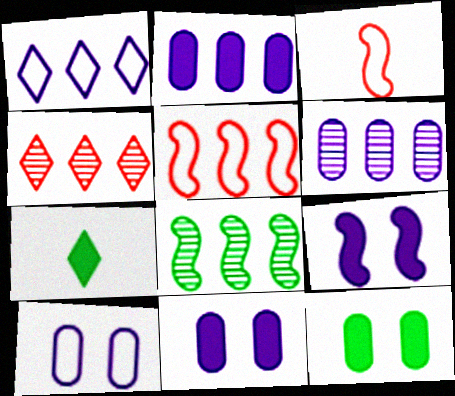[[3, 8, 9], 
[4, 6, 8]]